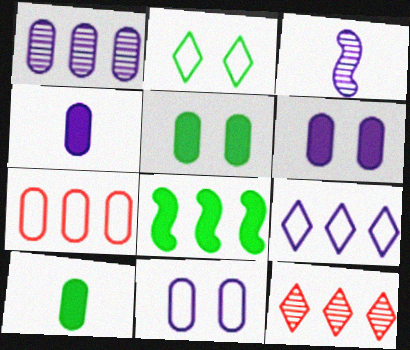[[1, 4, 11], 
[3, 6, 9]]